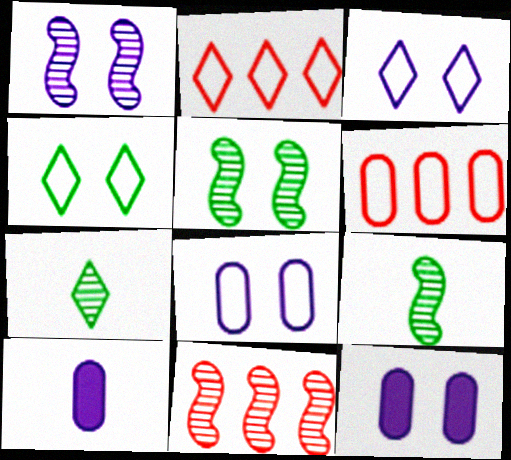[[1, 3, 12], 
[1, 9, 11], 
[2, 5, 10], 
[2, 9, 12], 
[4, 10, 11]]